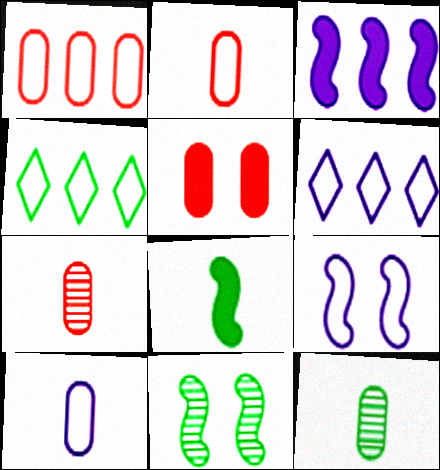[[1, 5, 7], 
[2, 4, 9], 
[6, 9, 10]]